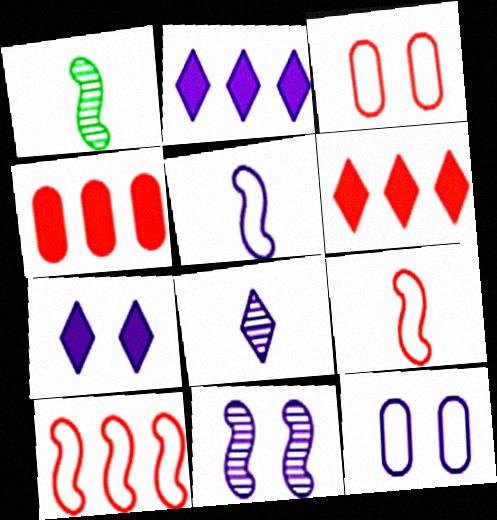[[1, 2, 3], 
[1, 6, 12], 
[7, 11, 12]]